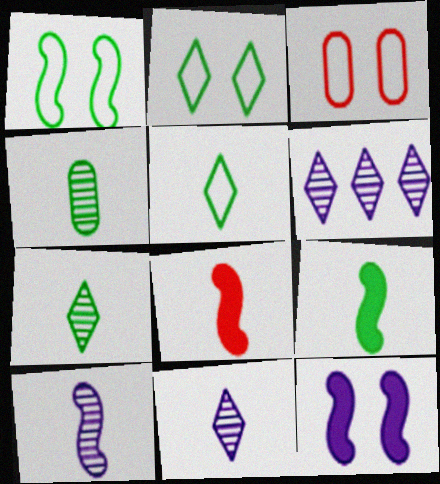[[3, 6, 9], 
[4, 5, 9]]